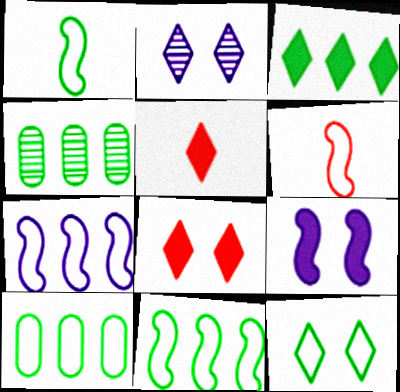[[1, 10, 12], 
[2, 8, 12], 
[3, 4, 11]]